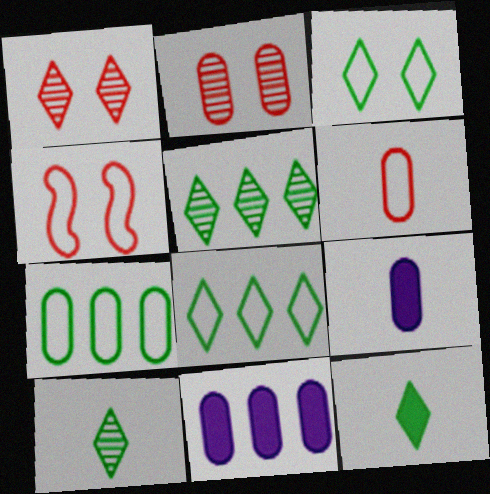[[2, 7, 9], 
[3, 5, 12], 
[4, 5, 9], 
[4, 10, 11]]